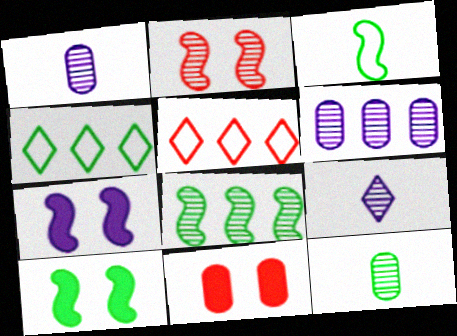[[1, 5, 10], 
[3, 8, 10], 
[4, 10, 12], 
[5, 7, 12]]